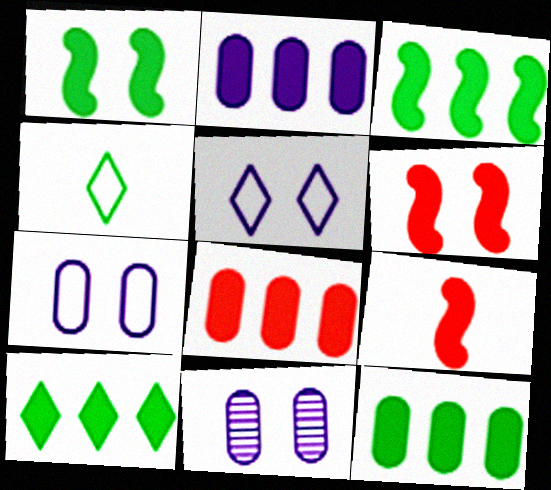[[2, 8, 12], 
[3, 10, 12]]